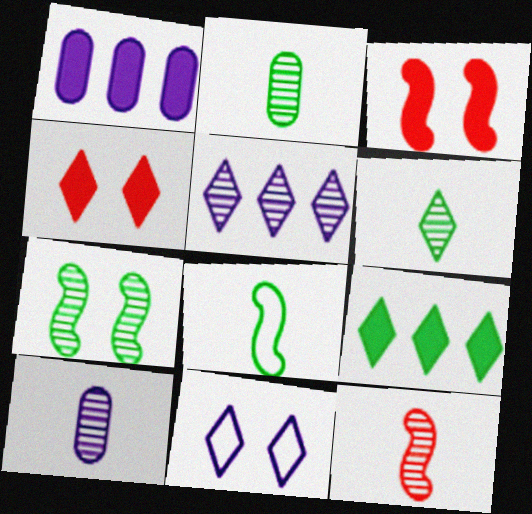[[6, 10, 12]]